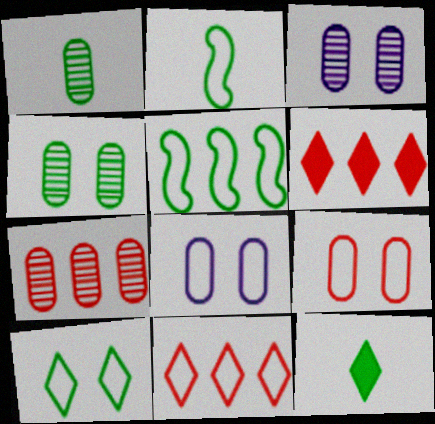[[1, 2, 12], 
[1, 3, 7], 
[2, 3, 6], 
[2, 8, 11], 
[4, 5, 12]]